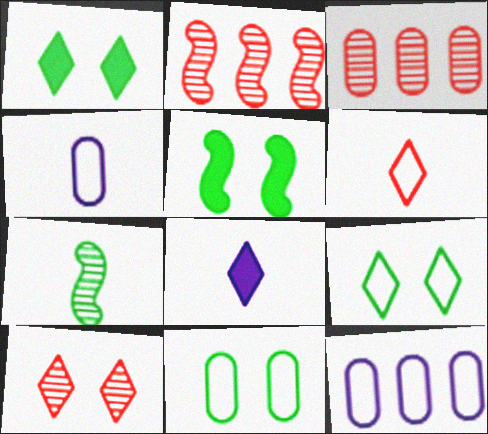[[1, 2, 4], 
[2, 8, 11]]